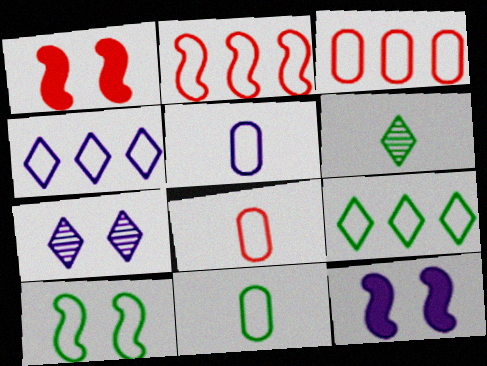[[3, 6, 12], 
[4, 8, 10], 
[5, 8, 11], 
[9, 10, 11]]